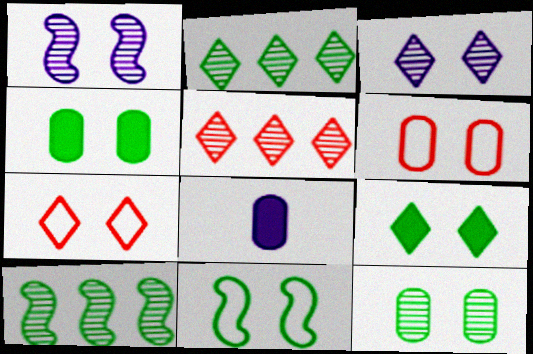[[1, 4, 7], 
[1, 6, 9], 
[3, 7, 9], 
[5, 8, 11], 
[7, 8, 10], 
[9, 11, 12]]